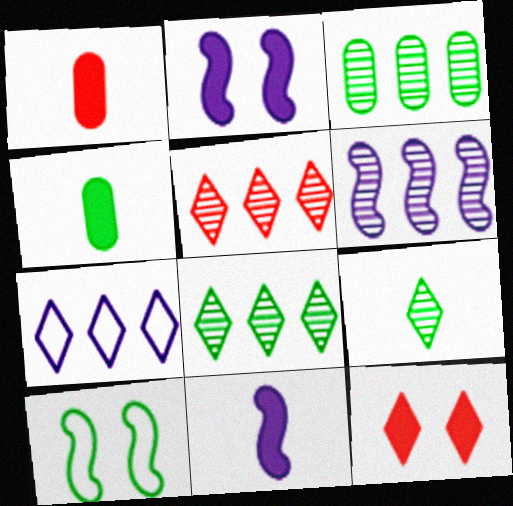[[3, 5, 6], 
[4, 8, 10], 
[7, 9, 12]]